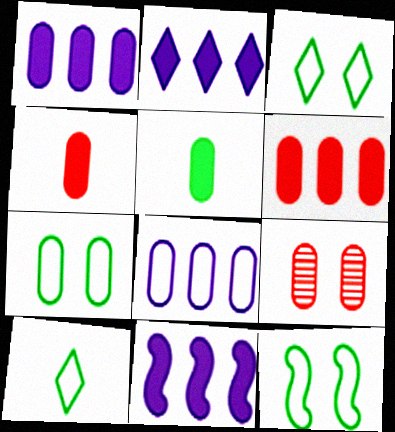[[1, 2, 11], 
[3, 7, 12], 
[5, 8, 9], 
[9, 10, 11]]